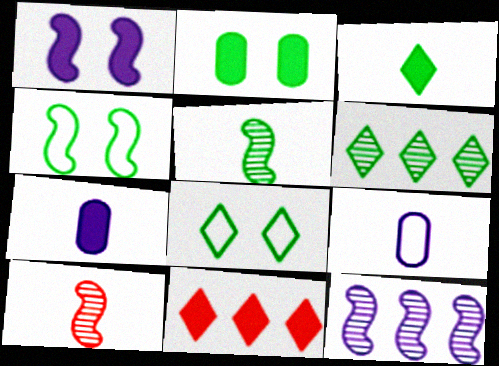[[3, 6, 8], 
[3, 9, 10]]